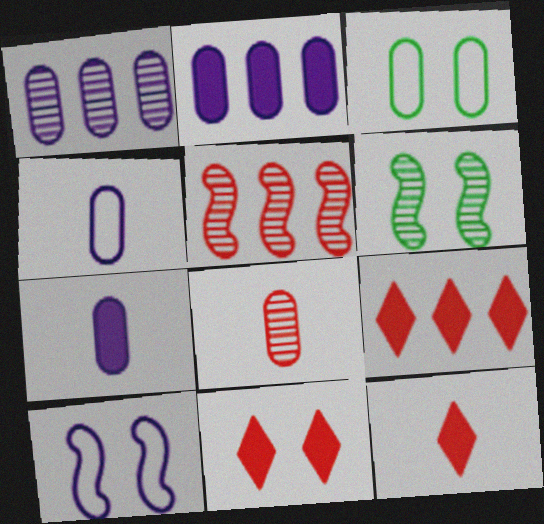[[2, 3, 8], 
[4, 6, 9], 
[9, 11, 12]]